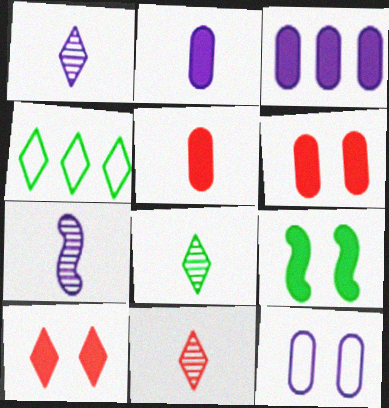[[1, 4, 10], 
[1, 8, 11], 
[4, 6, 7]]